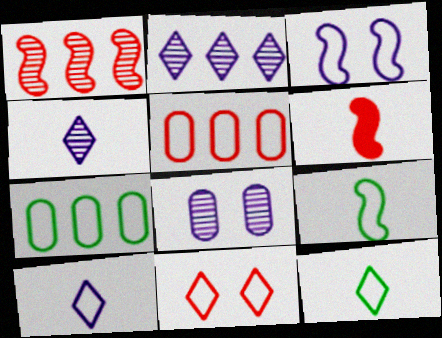[[3, 5, 12]]